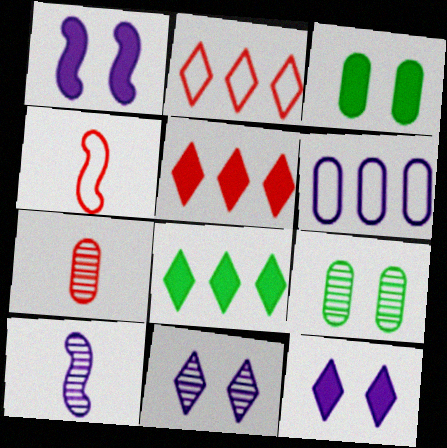[[2, 3, 10], 
[3, 6, 7], 
[6, 10, 12]]